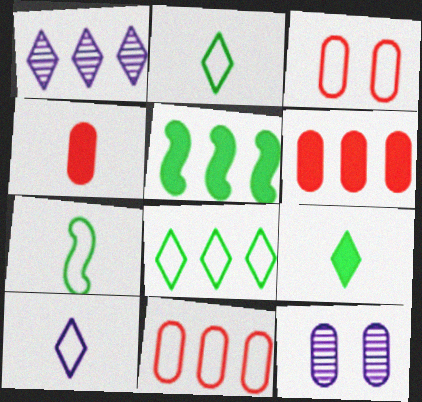[[1, 5, 11]]